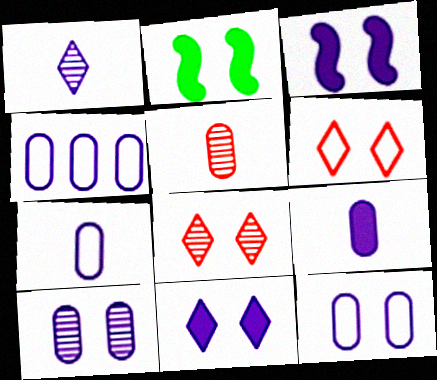[[1, 3, 4], 
[2, 6, 10], 
[2, 8, 12], 
[4, 7, 12], 
[4, 9, 10]]